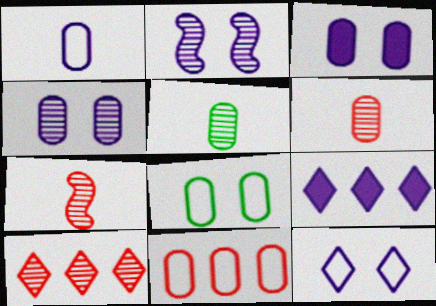[[1, 2, 9], 
[1, 8, 11], 
[2, 3, 12], 
[2, 5, 10], 
[3, 5, 11], 
[7, 8, 9]]